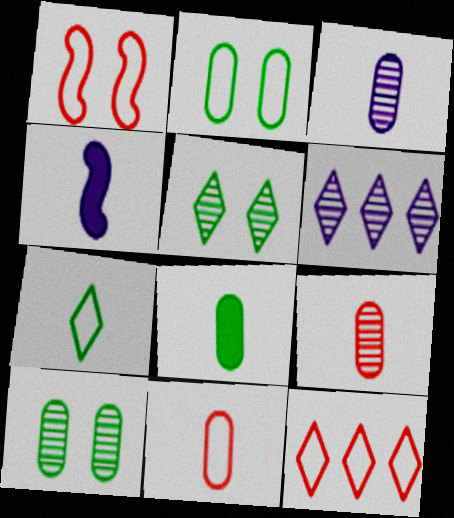[[1, 6, 8], 
[1, 11, 12], 
[3, 8, 11], 
[4, 7, 9], 
[4, 10, 12]]